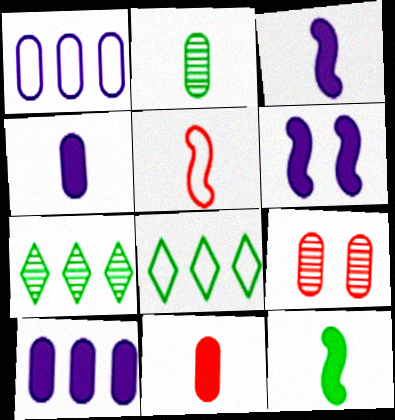[[3, 8, 9]]